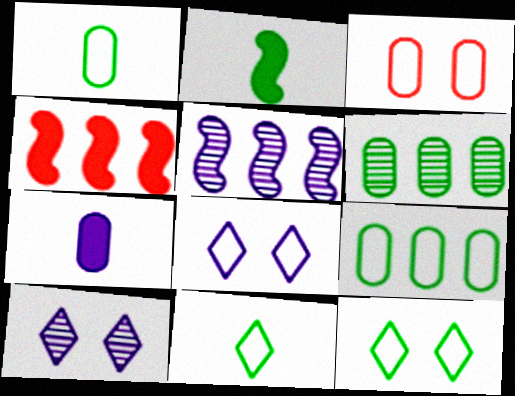[[1, 4, 10], 
[2, 6, 12], 
[3, 6, 7], 
[5, 7, 8]]